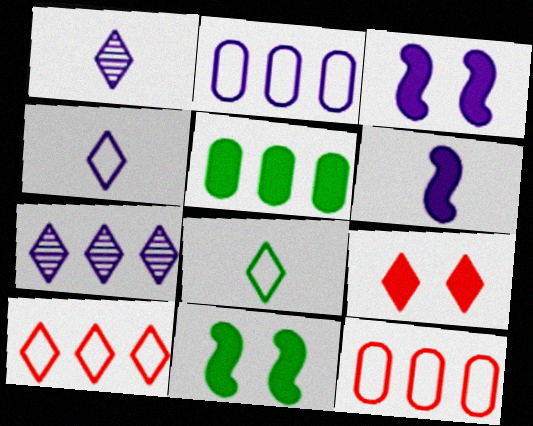[[1, 2, 3], 
[1, 11, 12], 
[5, 6, 9], 
[7, 8, 9]]